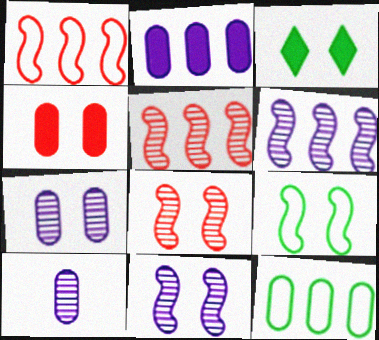[[1, 3, 10], 
[4, 10, 12]]